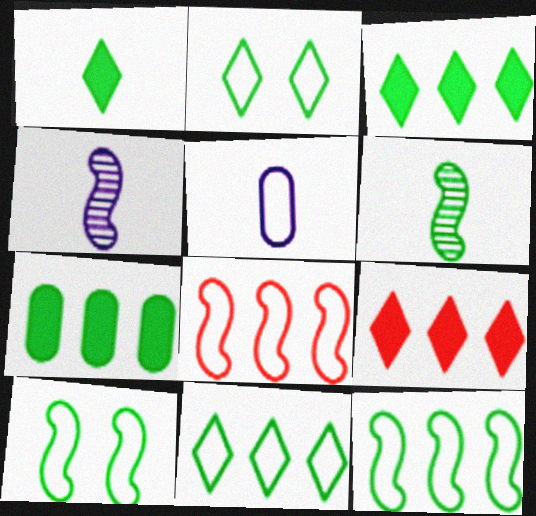[[2, 5, 8], 
[2, 6, 7]]